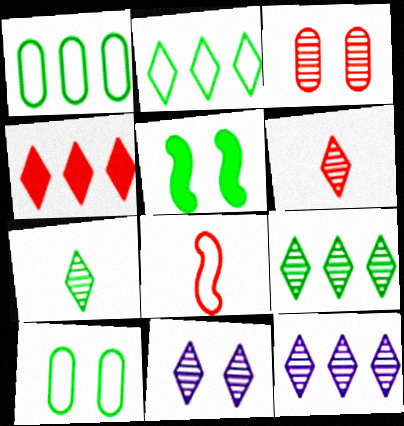[[1, 5, 7], 
[2, 4, 12], 
[3, 4, 8], 
[6, 9, 11]]